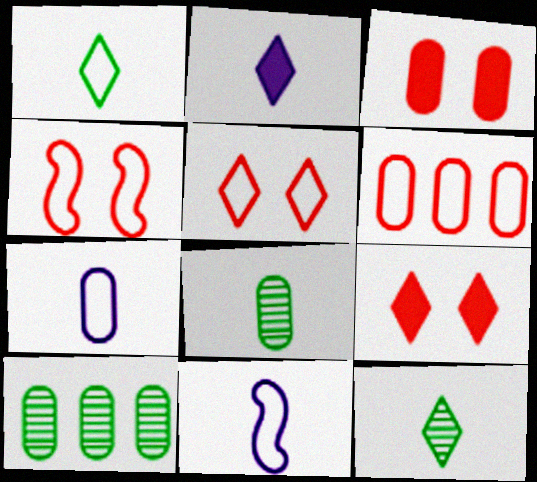[[2, 4, 10], 
[3, 7, 10], 
[9, 10, 11]]